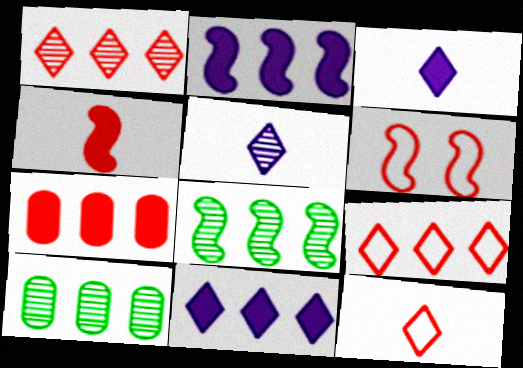[[2, 9, 10], 
[3, 6, 10]]